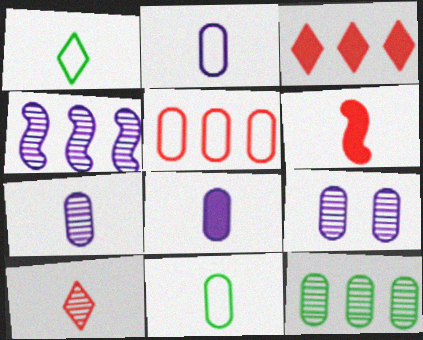[[1, 6, 7], 
[2, 7, 8]]